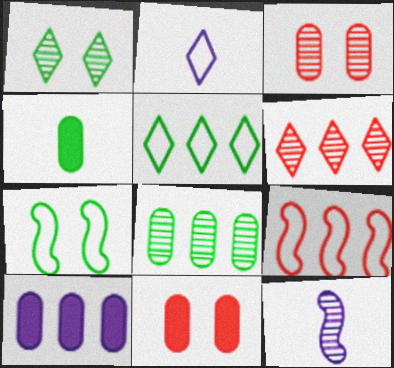[[4, 10, 11], 
[5, 11, 12]]